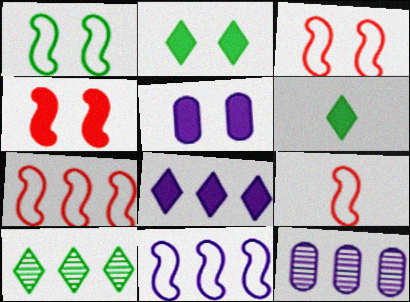[[1, 9, 11], 
[2, 4, 5], 
[2, 9, 12], 
[3, 6, 12], 
[3, 7, 9], 
[5, 9, 10], 
[8, 11, 12]]